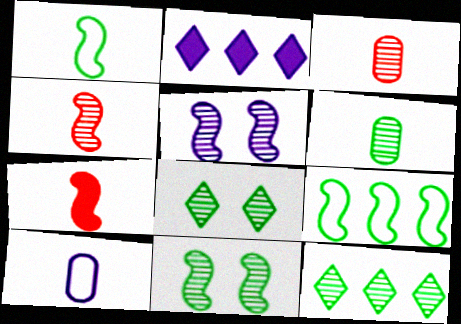[[2, 5, 10], 
[3, 5, 12], 
[5, 7, 9], 
[6, 11, 12]]